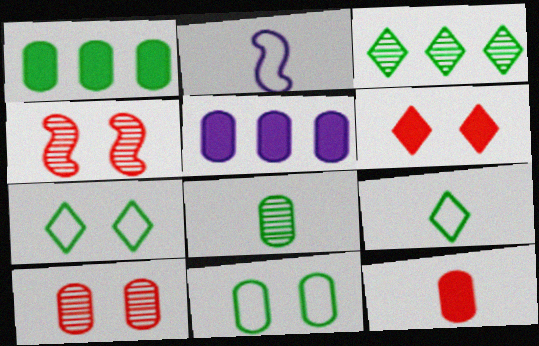[[1, 8, 11], 
[4, 5, 9]]